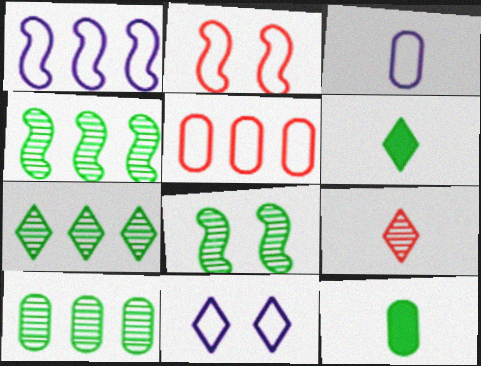[[1, 3, 11], 
[4, 7, 10]]